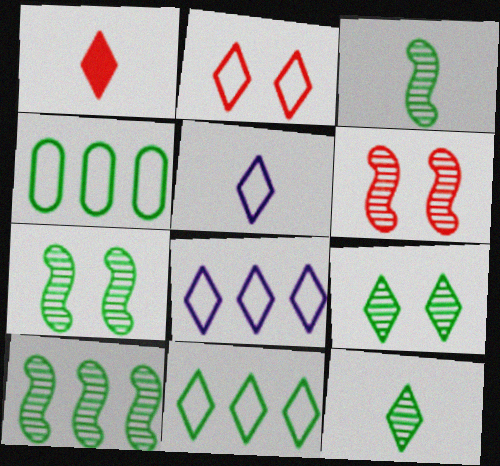[[1, 5, 12], 
[1, 8, 9], 
[2, 5, 11], 
[3, 7, 10]]